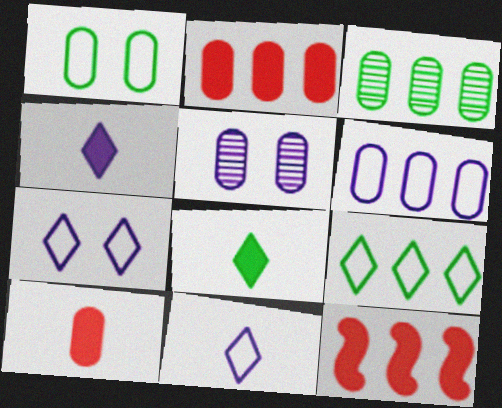[[2, 3, 6]]